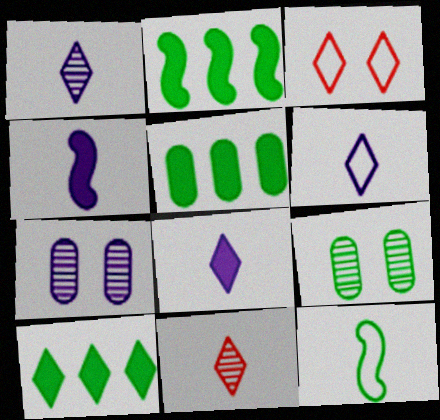[[1, 3, 10], 
[1, 6, 8], 
[2, 5, 10], 
[9, 10, 12]]